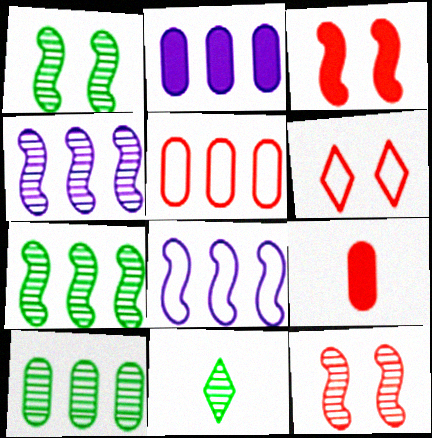[[1, 10, 11], 
[2, 5, 10]]